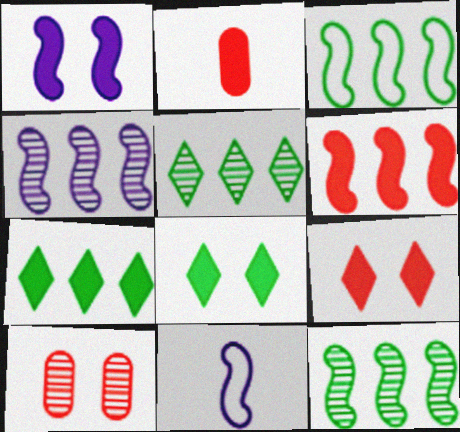[[1, 2, 7], 
[1, 4, 11], 
[2, 6, 9], 
[3, 4, 6], 
[7, 10, 11]]